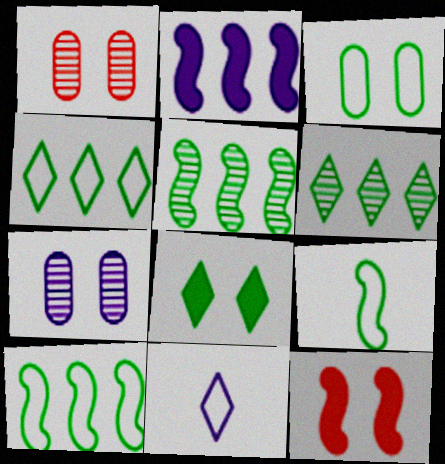[[2, 7, 11], 
[3, 4, 9]]